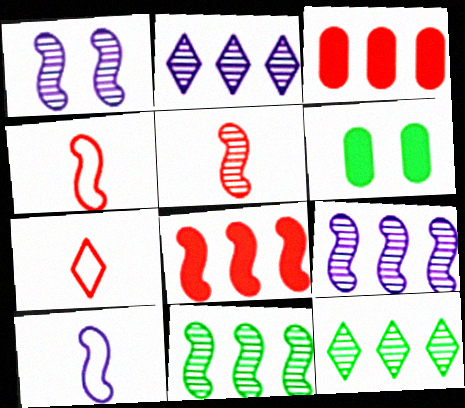[[1, 5, 11], 
[2, 4, 6], 
[6, 7, 9]]